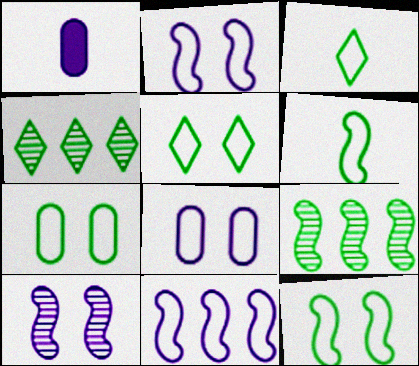[[5, 7, 12]]